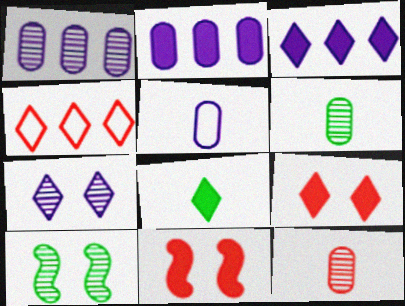[[2, 8, 11], 
[3, 8, 9], 
[4, 7, 8], 
[4, 11, 12]]